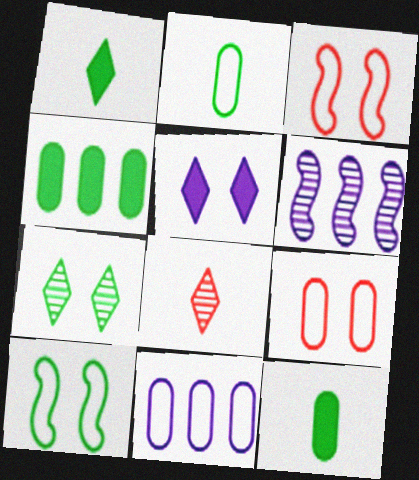[[1, 6, 9], 
[2, 9, 11]]